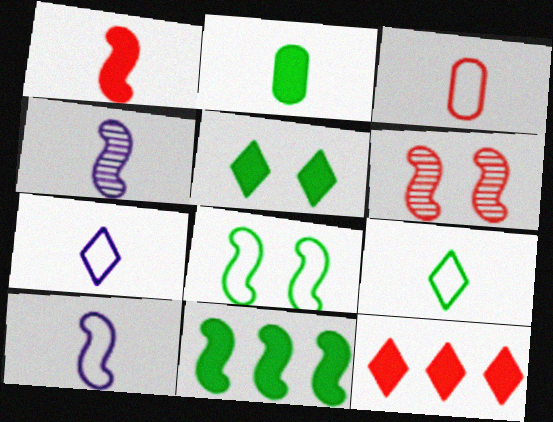[[2, 5, 11], 
[3, 6, 12], 
[3, 9, 10], 
[6, 10, 11]]